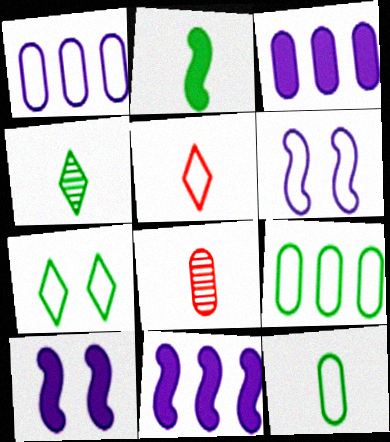[[2, 4, 12], 
[5, 6, 9], 
[7, 8, 11]]